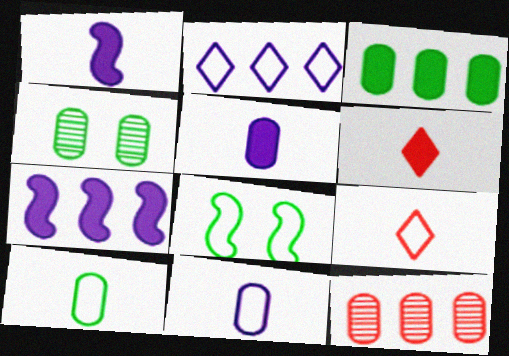[[3, 4, 10], 
[4, 7, 9]]